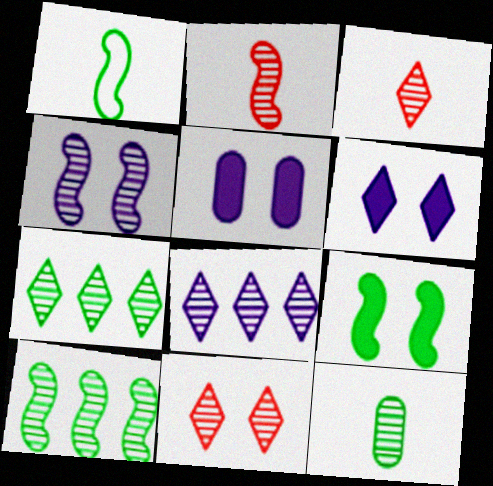[[1, 9, 10], 
[2, 4, 10]]